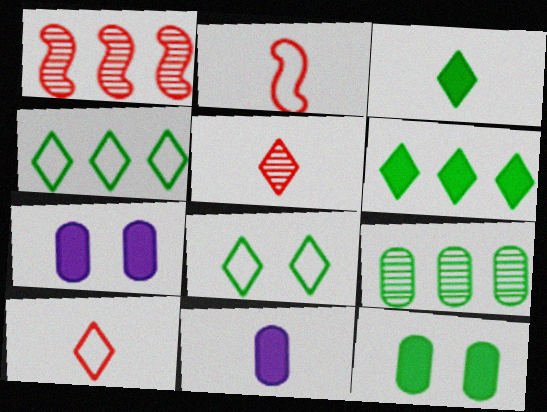[[1, 8, 11]]